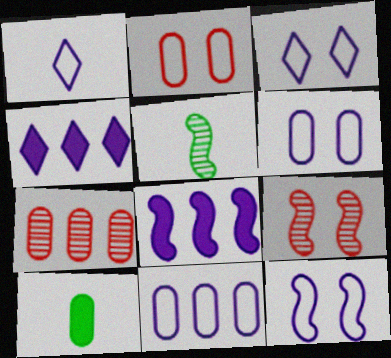[[1, 11, 12], 
[2, 4, 5], 
[3, 6, 12], 
[6, 7, 10]]